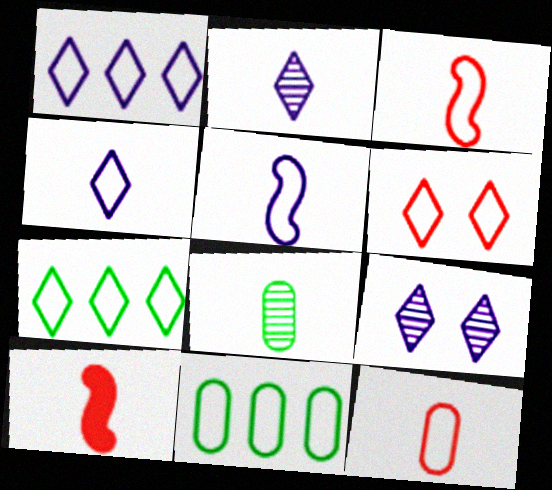[[4, 6, 7], 
[4, 8, 10], 
[5, 6, 11], 
[9, 10, 11]]